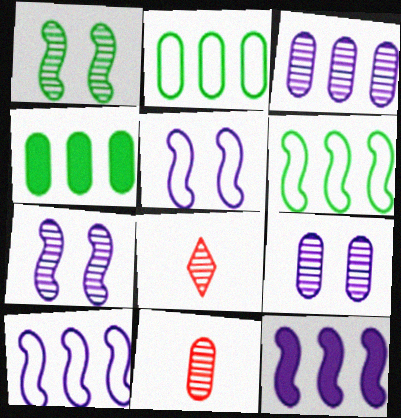[[1, 3, 8], 
[4, 5, 8]]